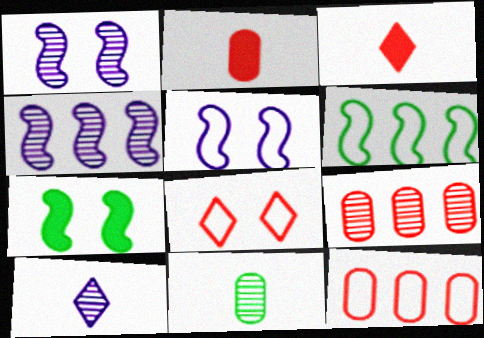[[7, 10, 12]]